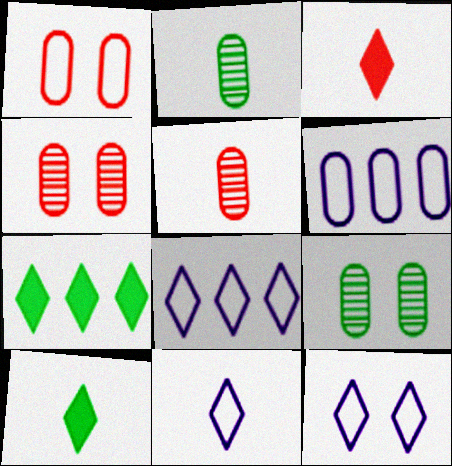[[8, 11, 12]]